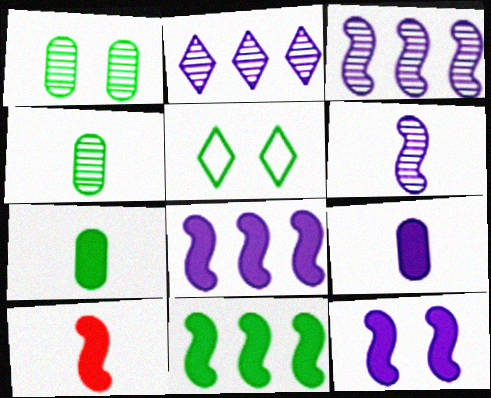[[4, 5, 11], 
[10, 11, 12]]